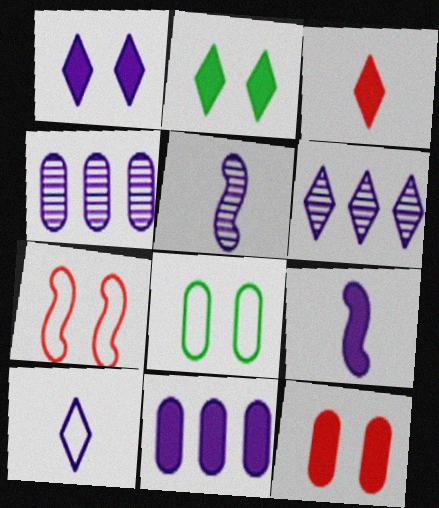[[1, 6, 10], 
[1, 9, 11]]